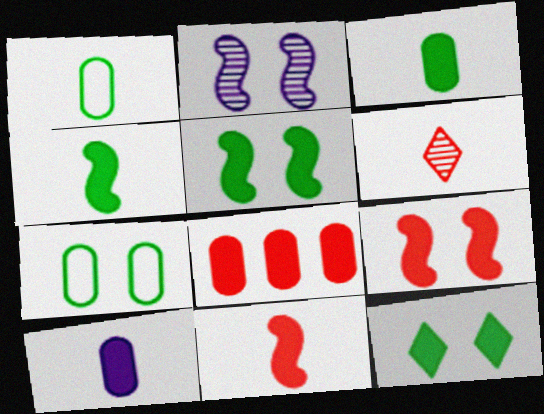[]